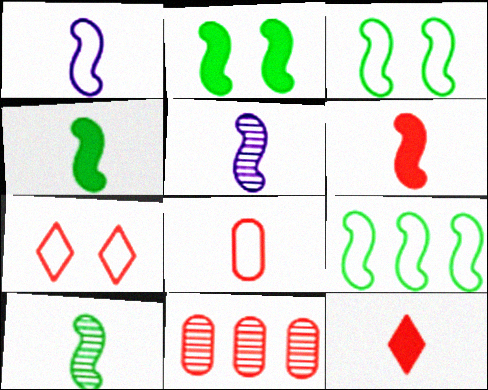[[1, 6, 10], 
[2, 9, 10], 
[6, 7, 11]]